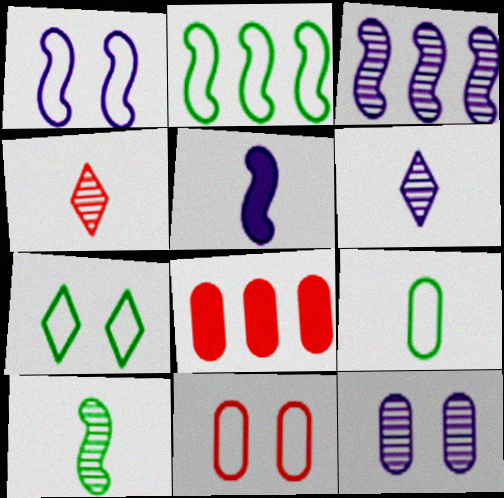[[1, 3, 5], 
[1, 7, 11], 
[2, 7, 9], 
[3, 6, 12], 
[4, 5, 9], 
[8, 9, 12]]